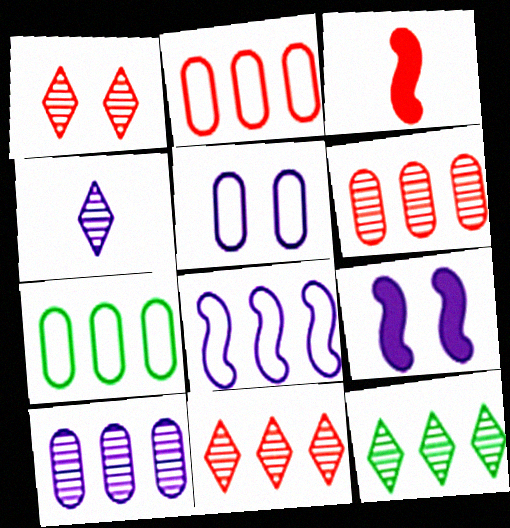[[1, 2, 3], 
[1, 4, 12], 
[3, 5, 12]]